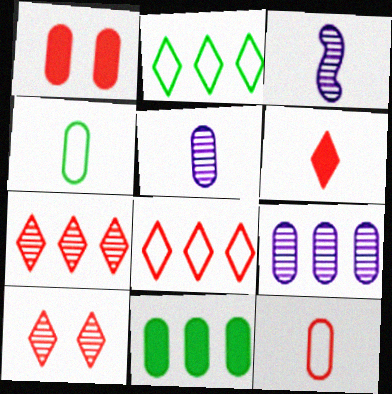[[1, 2, 3], 
[1, 4, 9], 
[3, 4, 6], 
[6, 8, 10]]